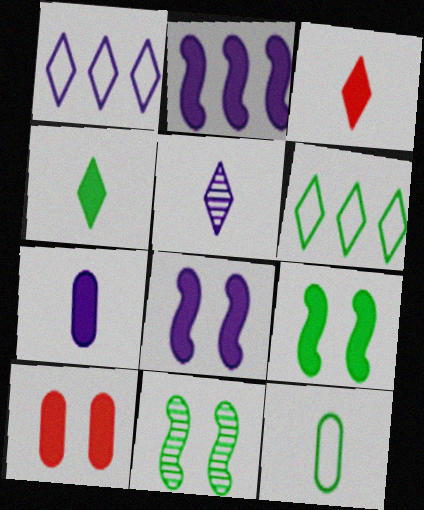[[2, 4, 10]]